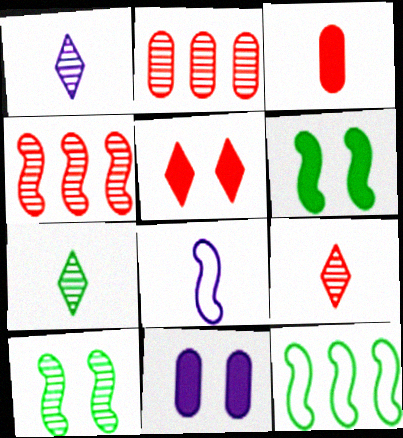[[1, 2, 10], 
[1, 7, 9], 
[3, 7, 8], 
[4, 6, 8], 
[5, 6, 11], 
[9, 11, 12]]